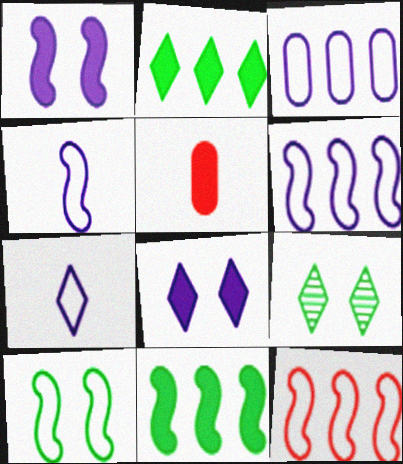[[1, 2, 5], 
[4, 10, 12], 
[5, 6, 9], 
[5, 8, 11]]